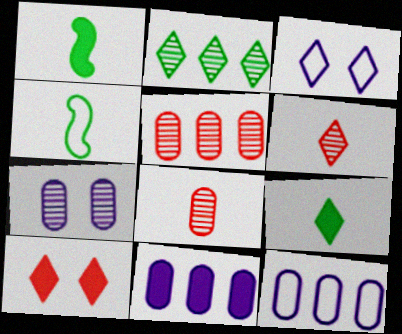[[1, 3, 5], 
[1, 10, 11]]